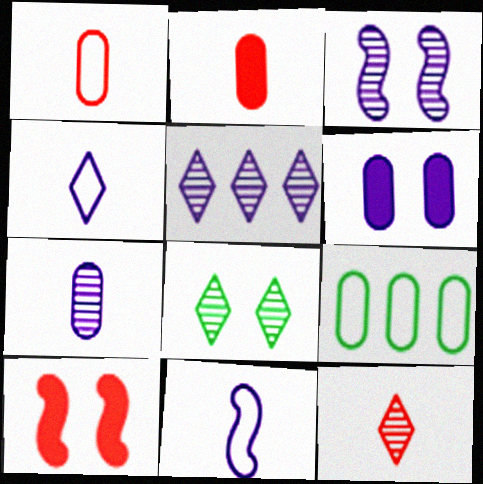[[3, 5, 7], 
[5, 6, 11], 
[5, 8, 12]]